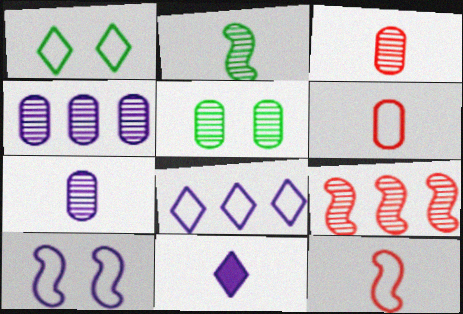[[2, 6, 11], 
[3, 4, 5], 
[4, 10, 11]]